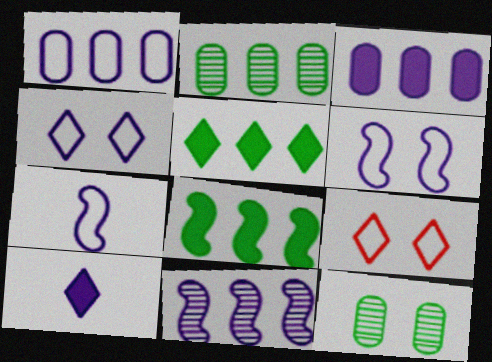[[1, 4, 7]]